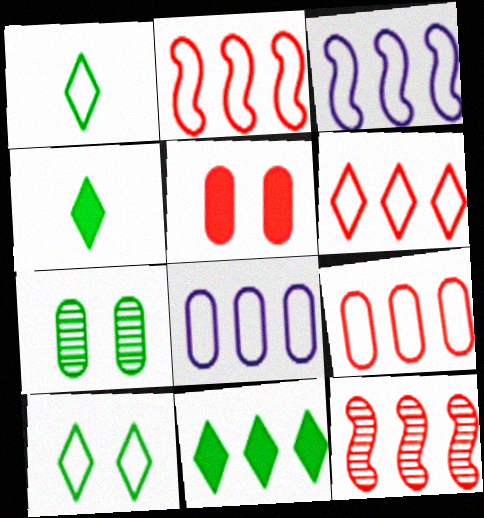[[2, 6, 9], 
[8, 11, 12]]